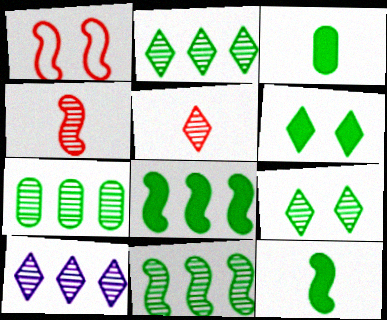[[1, 3, 10], 
[2, 7, 11], 
[3, 6, 8], 
[5, 9, 10]]